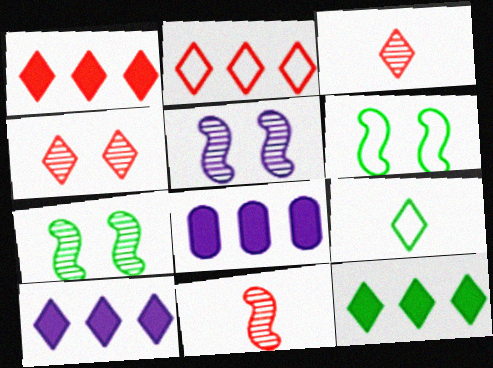[[1, 10, 12], 
[3, 6, 8], 
[4, 9, 10]]